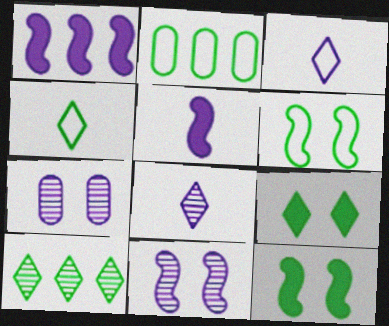[[1, 3, 7], 
[2, 4, 6], 
[4, 9, 10]]